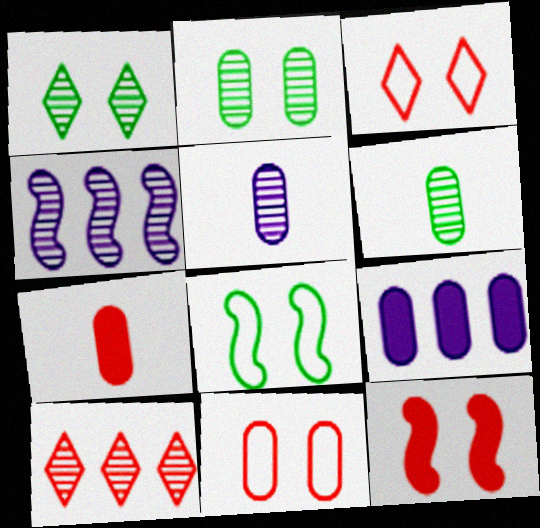[[6, 9, 11]]